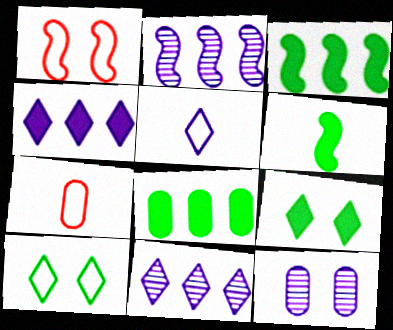[[1, 2, 6], 
[1, 9, 12], 
[2, 7, 9], 
[6, 8, 9], 
[7, 8, 12]]